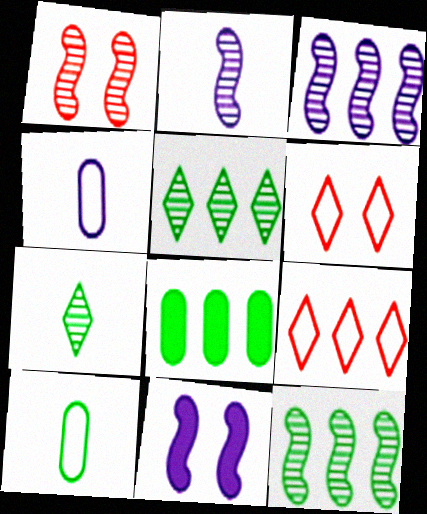[[1, 2, 12], 
[2, 6, 8], 
[3, 8, 9]]